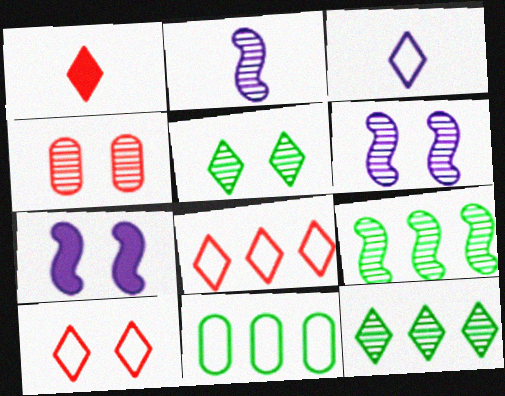[[1, 6, 11], 
[2, 4, 12], 
[4, 5, 6]]